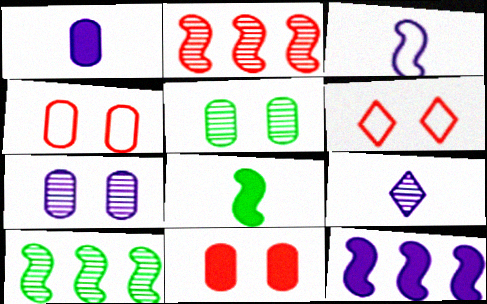[[1, 3, 9], 
[1, 6, 10], 
[2, 5, 9]]